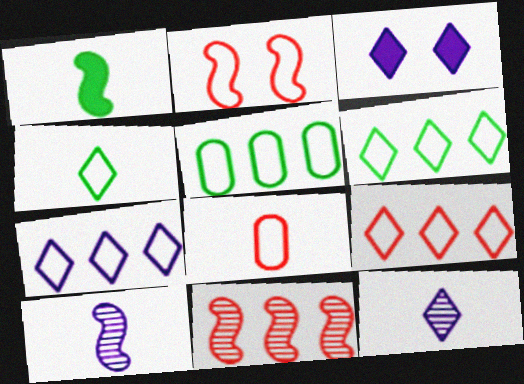[[1, 8, 12], 
[2, 8, 9], 
[3, 7, 12], 
[6, 7, 9]]